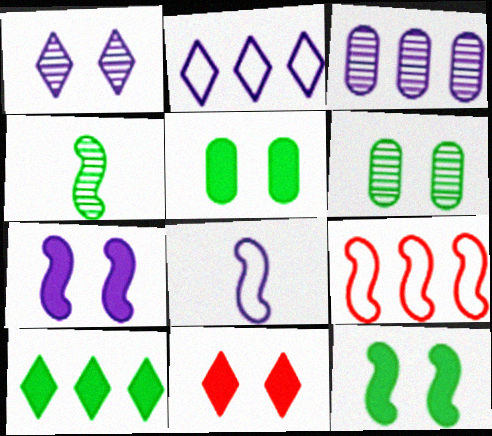[[3, 9, 10], 
[4, 7, 9], 
[5, 7, 11]]